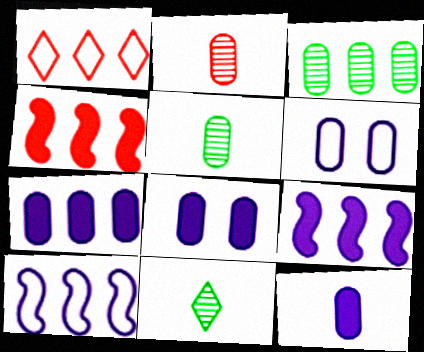[[1, 3, 9], 
[4, 6, 11], 
[7, 8, 12]]